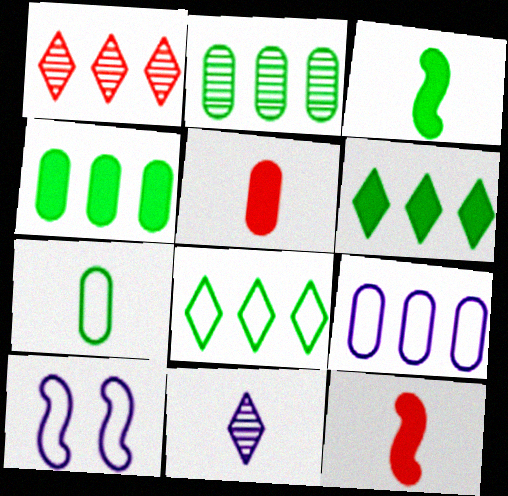[[7, 11, 12]]